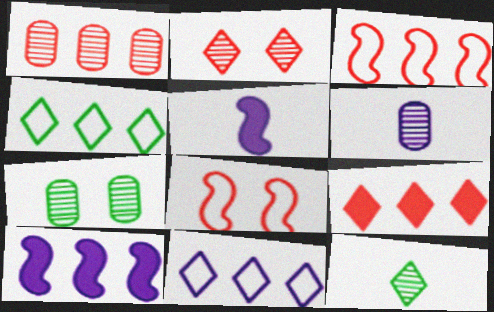[[1, 3, 9], 
[1, 4, 10], 
[1, 6, 7]]